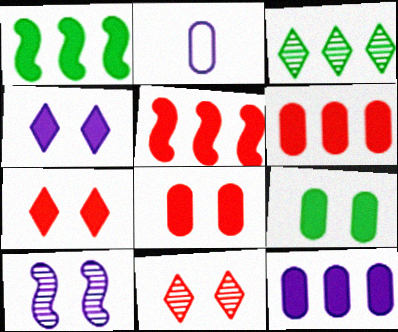[[1, 2, 11]]